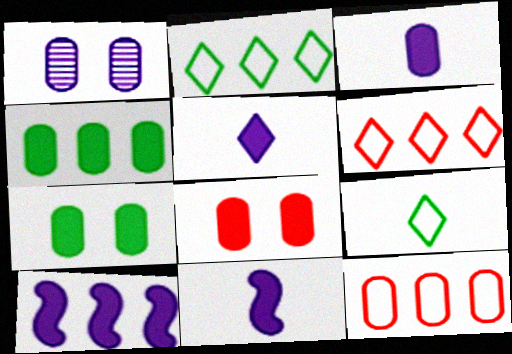[[3, 4, 8], 
[3, 5, 11]]